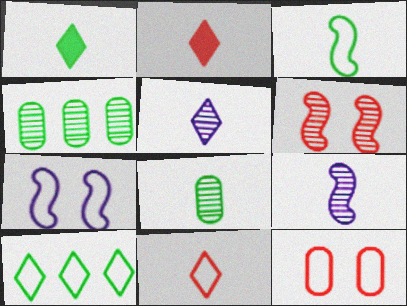[[1, 3, 8], 
[1, 5, 11], 
[2, 4, 7], 
[4, 5, 6]]